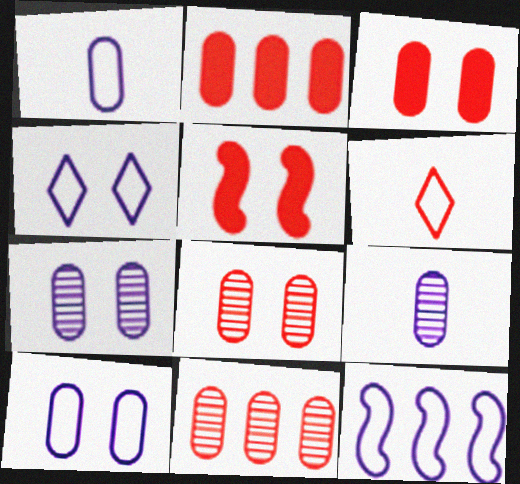[[1, 4, 12], 
[5, 6, 11]]